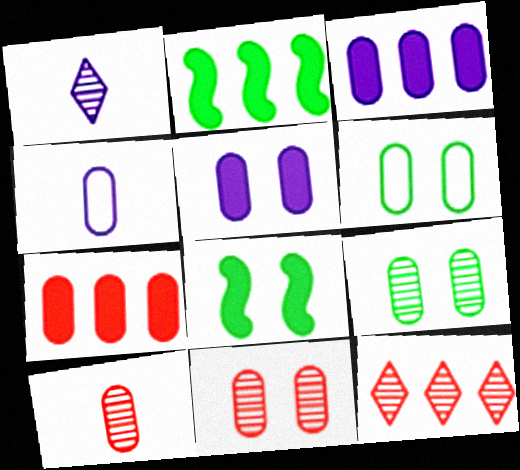[[3, 6, 10], 
[4, 7, 9], 
[4, 8, 12], 
[5, 6, 11]]